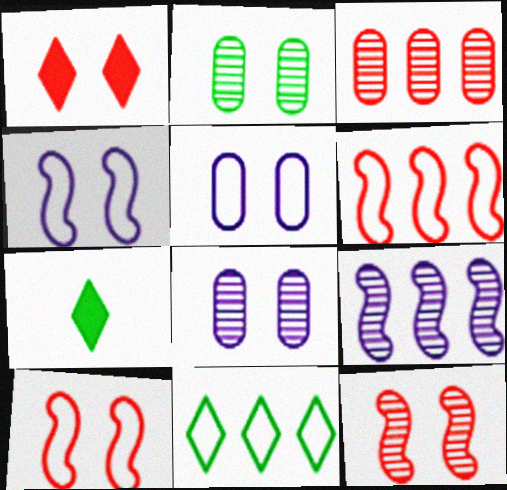[[1, 2, 4], 
[3, 4, 7], 
[6, 7, 8]]